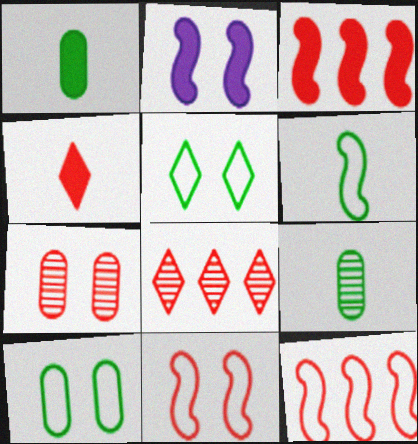[[2, 5, 7], 
[4, 7, 12]]